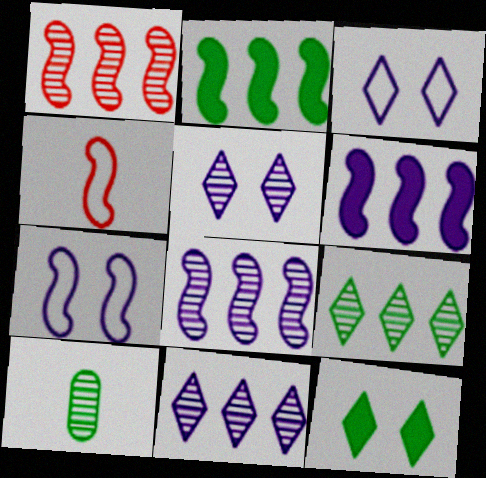[[1, 5, 10]]